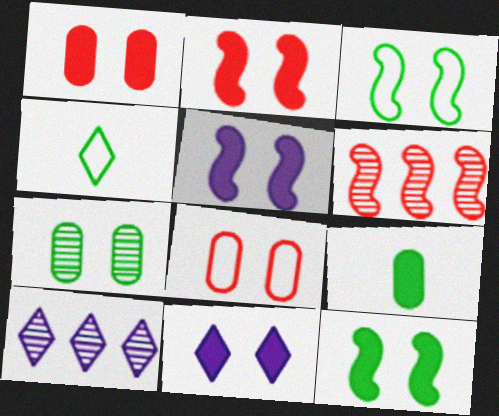[[1, 11, 12], 
[2, 5, 12]]